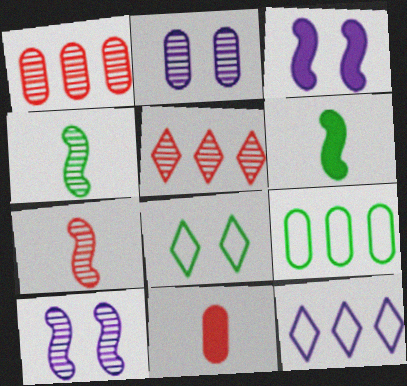[[2, 4, 5], 
[2, 9, 11]]